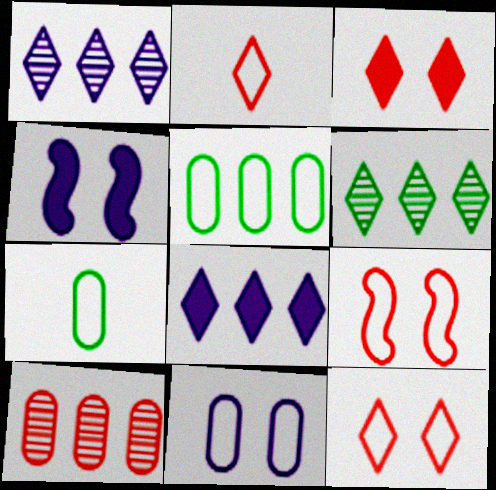[]